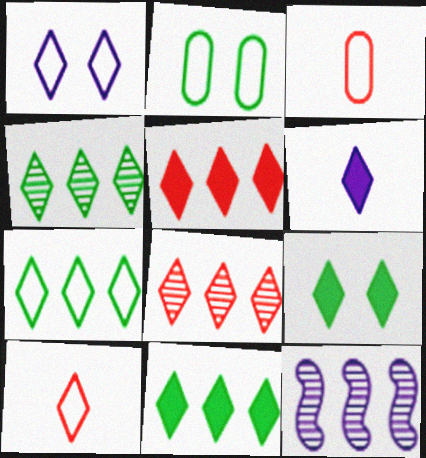[[1, 7, 10], 
[3, 9, 12], 
[4, 7, 11], 
[5, 6, 9]]